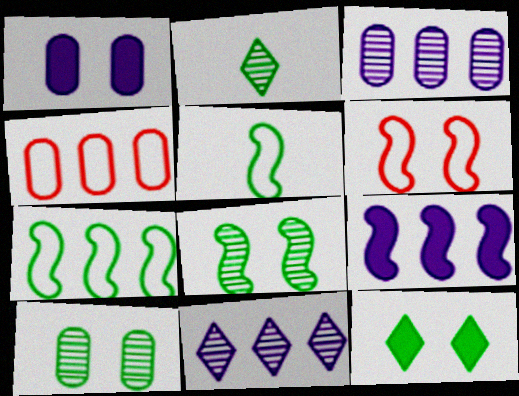[]